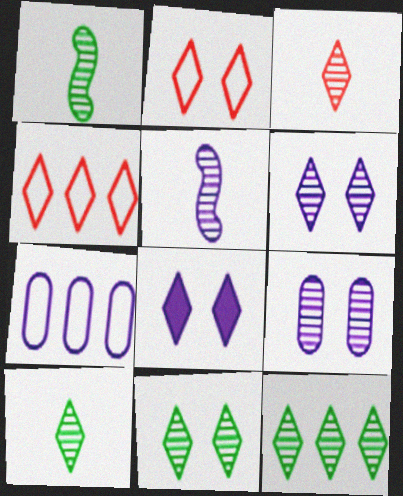[[2, 8, 11], 
[3, 6, 12], 
[4, 8, 10], 
[5, 7, 8], 
[10, 11, 12]]